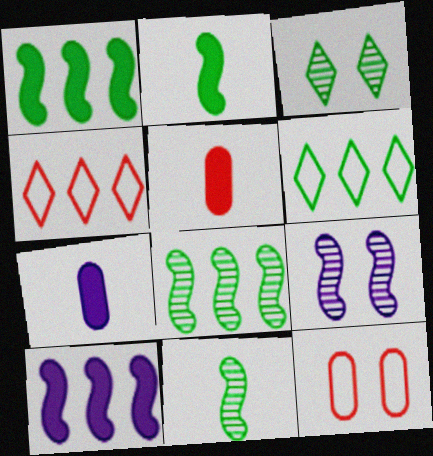[[5, 6, 9]]